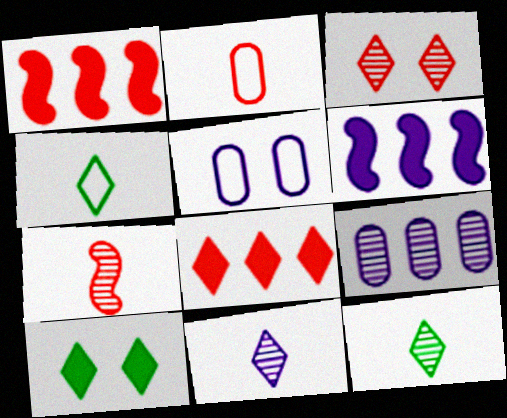[[1, 2, 3], 
[1, 5, 12], 
[5, 6, 11]]